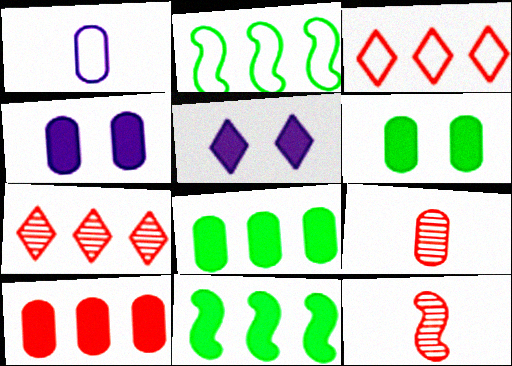[[2, 5, 9]]